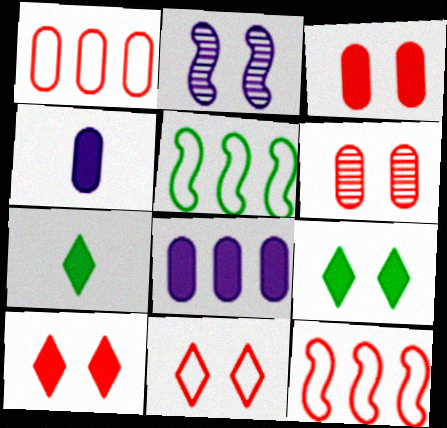[[1, 2, 7]]